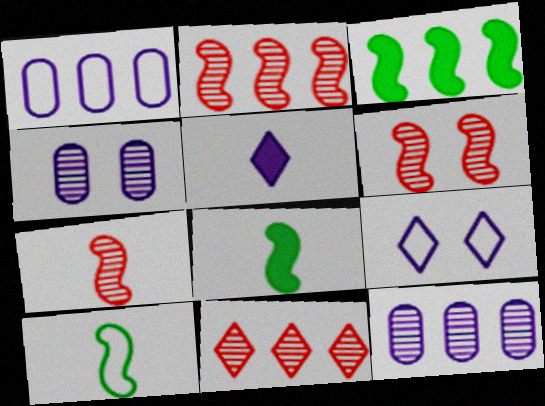[[1, 3, 11], 
[2, 6, 7]]